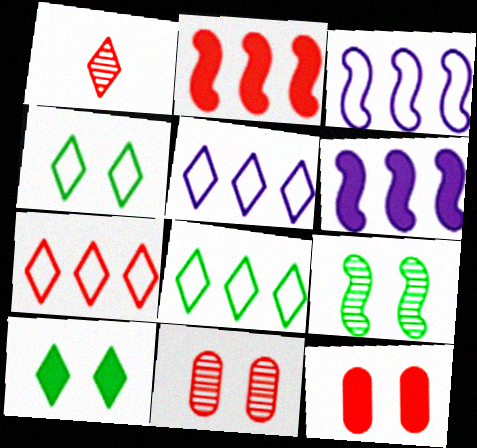[[1, 5, 10], 
[5, 7, 8]]